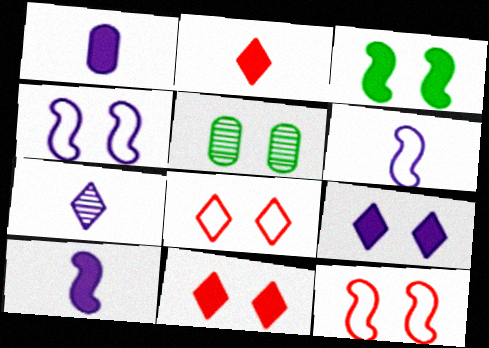[[1, 6, 7], 
[4, 5, 11], 
[5, 9, 12]]